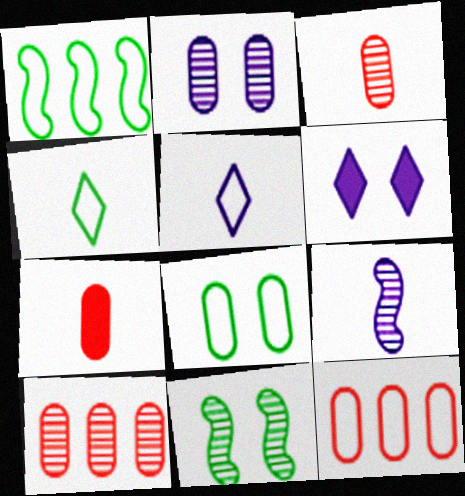[[1, 3, 6], 
[1, 4, 8], 
[4, 7, 9]]